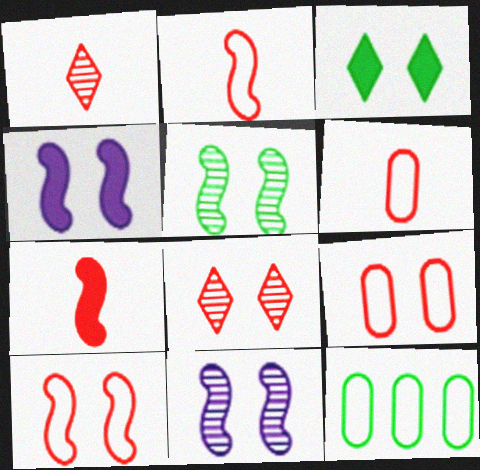[[1, 4, 12], 
[1, 6, 7], 
[3, 9, 11], 
[4, 5, 10]]